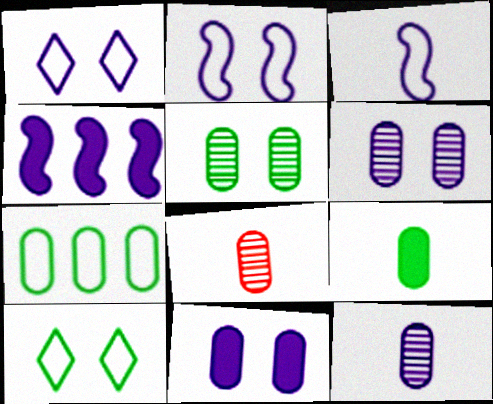[[1, 4, 12], 
[4, 8, 10], 
[5, 7, 9], 
[7, 8, 11]]